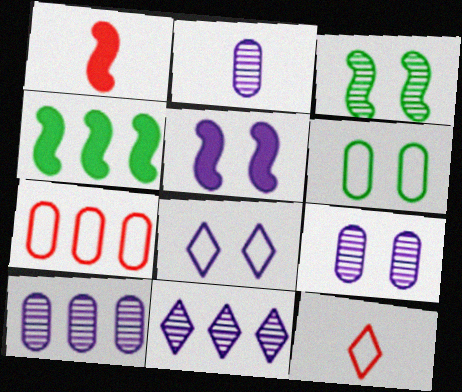[[1, 4, 5], 
[1, 6, 11], 
[2, 9, 10], 
[4, 7, 11], 
[4, 9, 12], 
[5, 8, 9]]